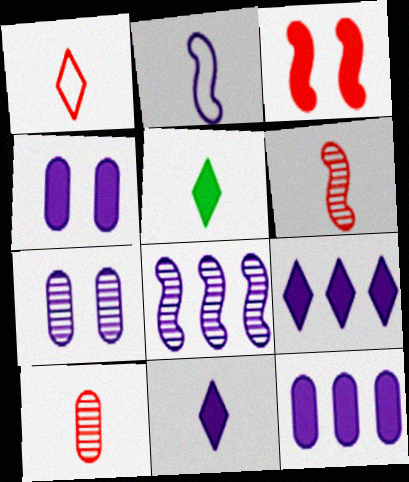[[2, 5, 10], 
[2, 7, 9], 
[3, 5, 12]]